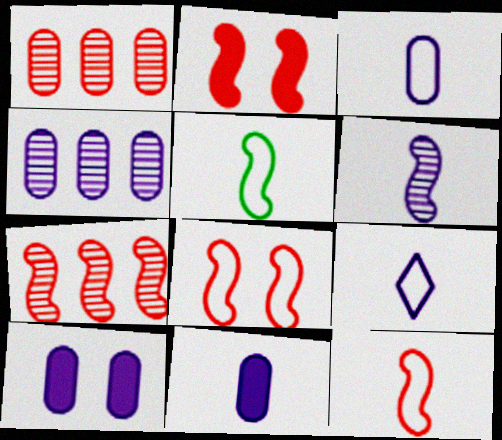[[2, 7, 12], 
[3, 4, 10], 
[6, 9, 11]]